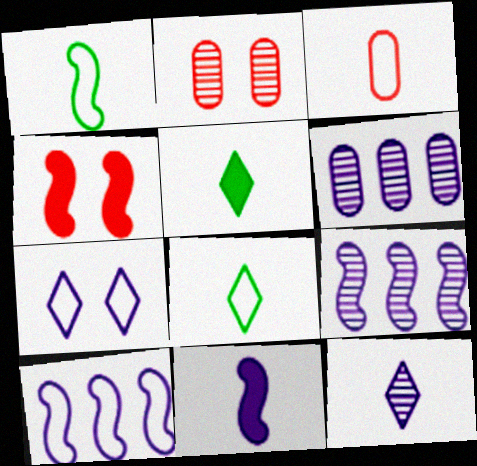[[1, 4, 9], 
[2, 5, 10], 
[4, 6, 8], 
[6, 7, 11]]